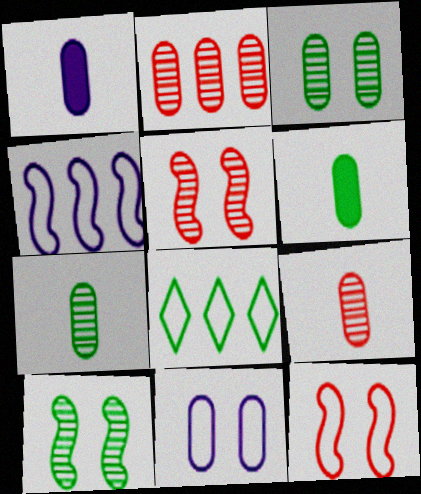[[1, 5, 8], 
[2, 6, 11], 
[6, 8, 10]]